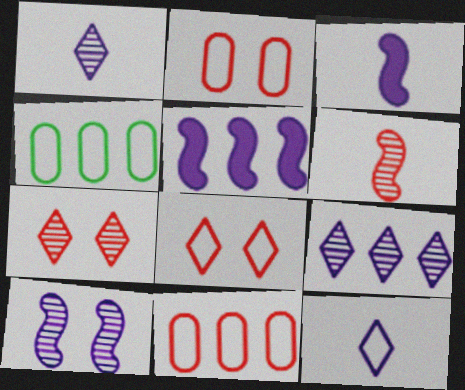[[3, 4, 7]]